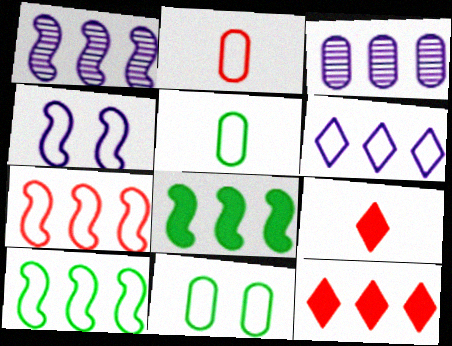[[1, 7, 8], 
[1, 9, 11], 
[3, 10, 12]]